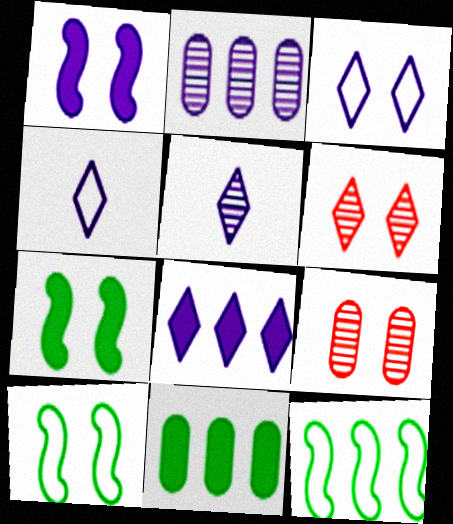[[1, 2, 4], 
[3, 5, 8], 
[3, 7, 9]]